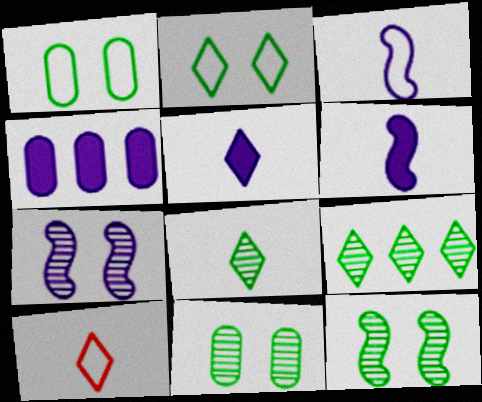[[4, 10, 12], 
[5, 8, 10]]